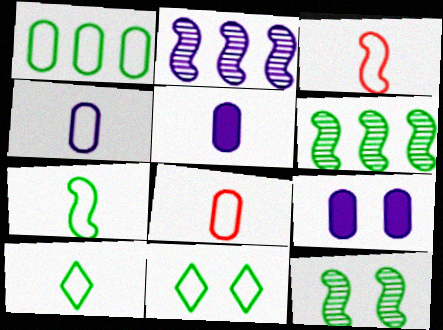[[1, 7, 11], 
[3, 4, 10]]